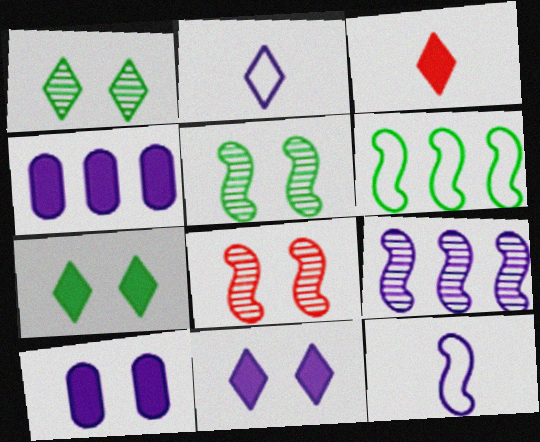[[2, 9, 10]]